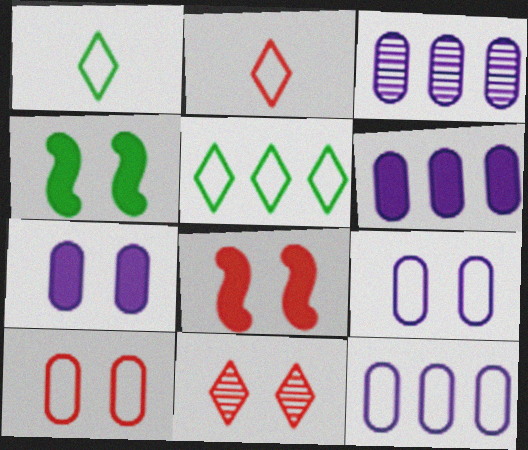[[1, 3, 8], 
[2, 3, 4], 
[3, 6, 12], 
[4, 9, 11], 
[8, 10, 11]]